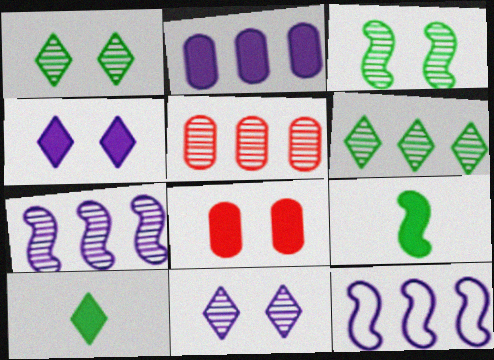[[5, 6, 7]]